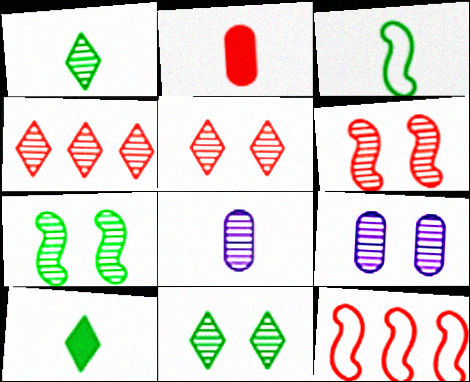[[2, 5, 12], 
[4, 7, 8], 
[5, 7, 9], 
[6, 9, 11], 
[9, 10, 12]]